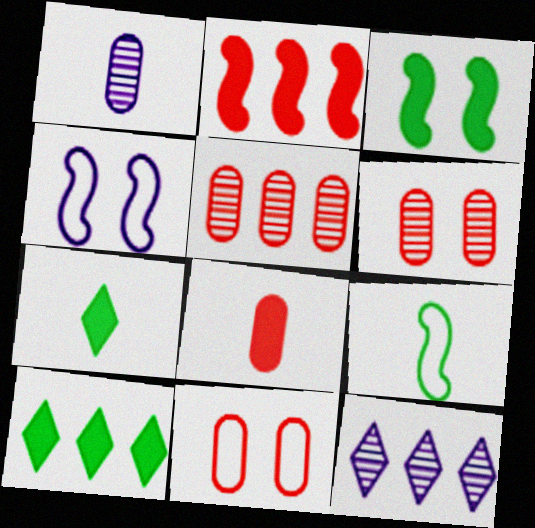[[4, 5, 7], 
[5, 8, 11]]